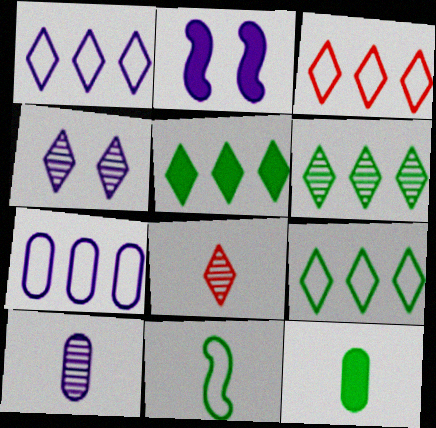[[1, 2, 10], 
[1, 3, 9], 
[4, 6, 8], 
[5, 6, 9]]